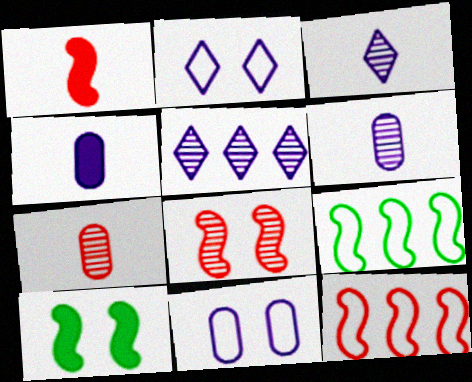[[1, 8, 12]]